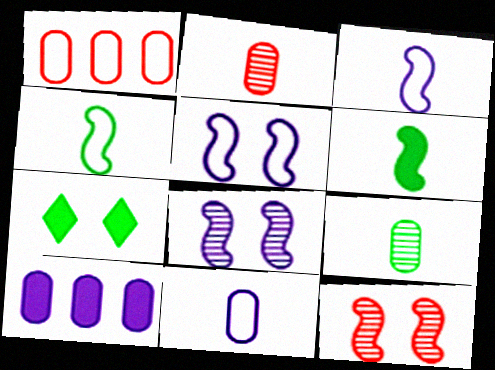[]